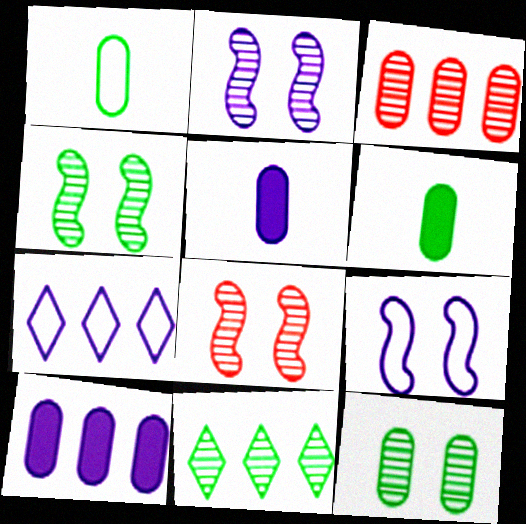[[2, 4, 8], 
[2, 5, 7], 
[6, 7, 8]]